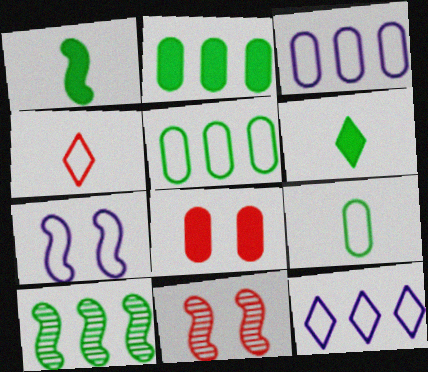[[3, 6, 11], 
[4, 5, 7]]